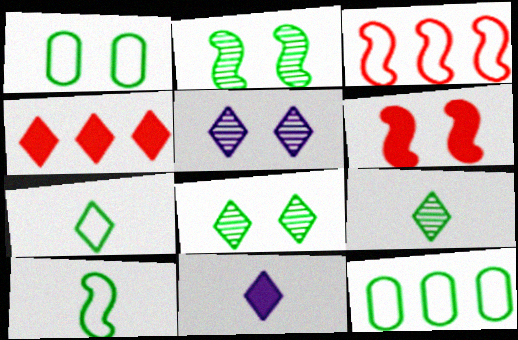[[1, 5, 6], 
[4, 5, 7]]